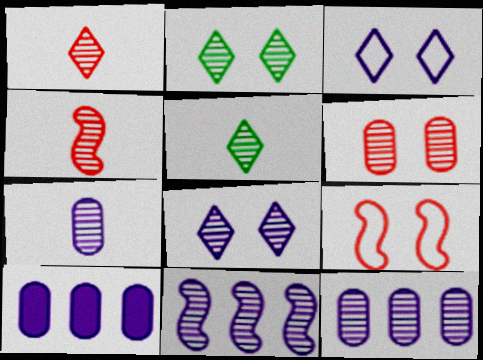[[2, 4, 12], 
[4, 5, 7], 
[5, 6, 11], 
[5, 9, 10], 
[7, 8, 11]]